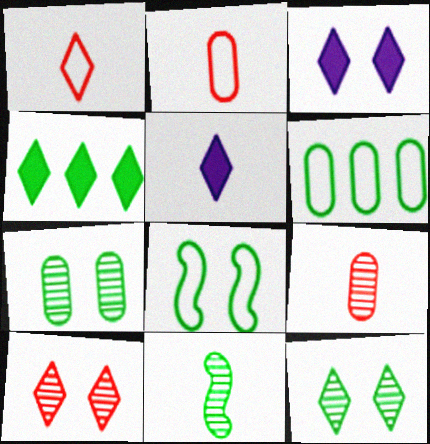[[2, 5, 11]]